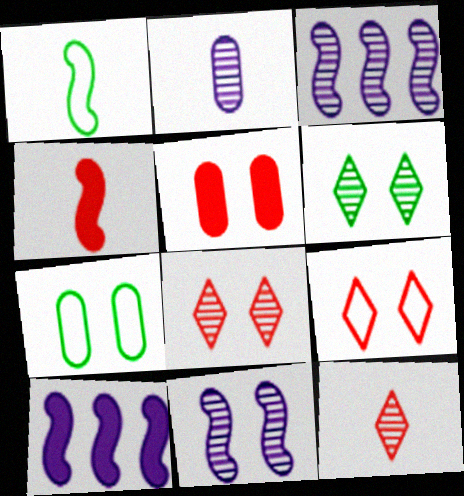[[7, 10, 12]]